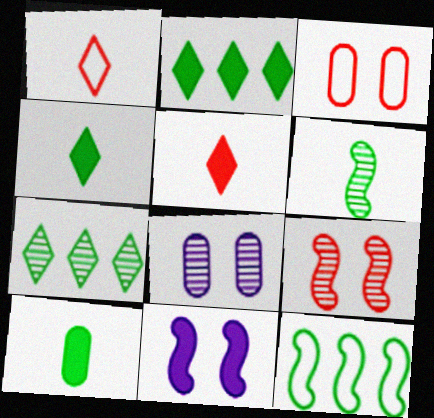[[5, 8, 12]]